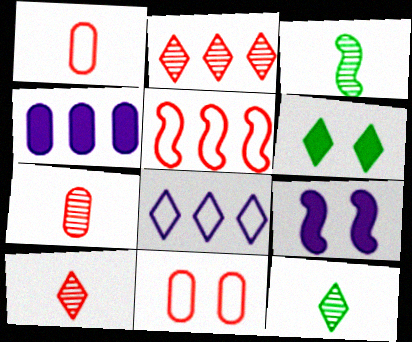[[3, 5, 9], 
[6, 8, 10]]